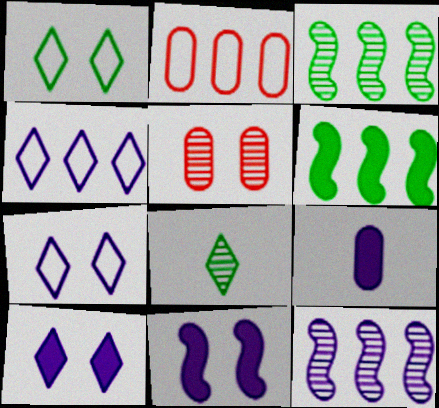[[1, 5, 11], 
[2, 8, 11], 
[5, 8, 12], 
[7, 9, 12]]